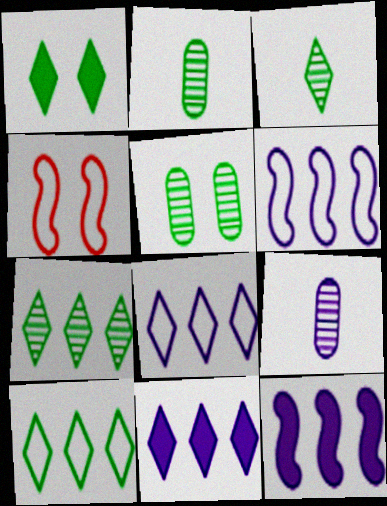[[1, 3, 10], 
[2, 4, 11]]